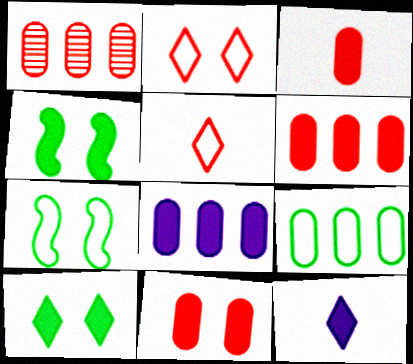[[1, 7, 12], 
[1, 8, 9], 
[3, 6, 11], 
[4, 6, 12]]